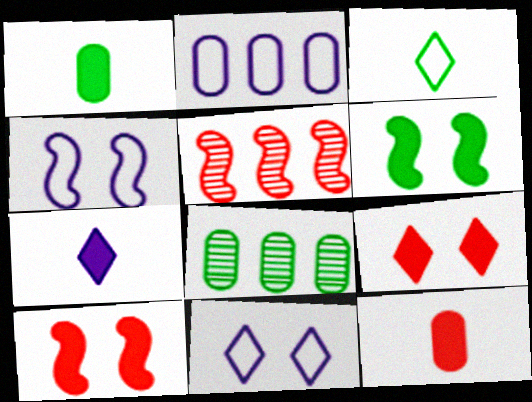[[1, 5, 11], 
[3, 6, 8]]